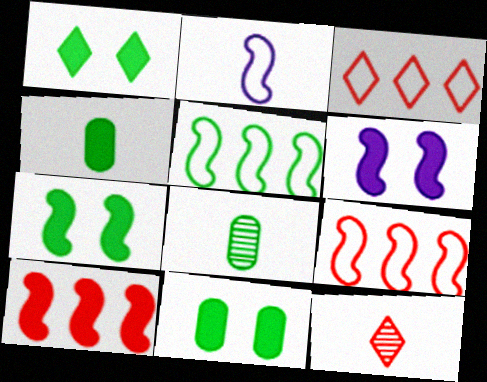[[1, 5, 8], 
[1, 7, 11], 
[2, 4, 12], 
[3, 6, 8]]